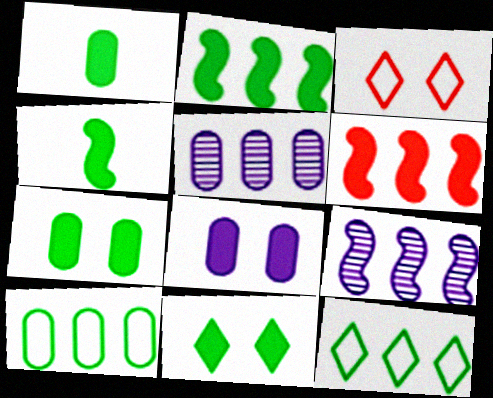[[1, 2, 11], 
[1, 3, 9], 
[3, 4, 5], 
[5, 6, 12]]